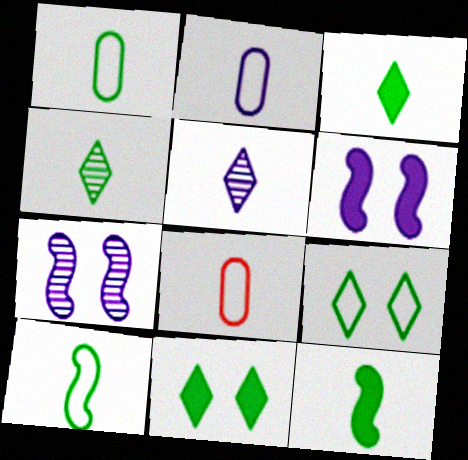[[1, 2, 8], 
[1, 4, 12], 
[5, 8, 12]]